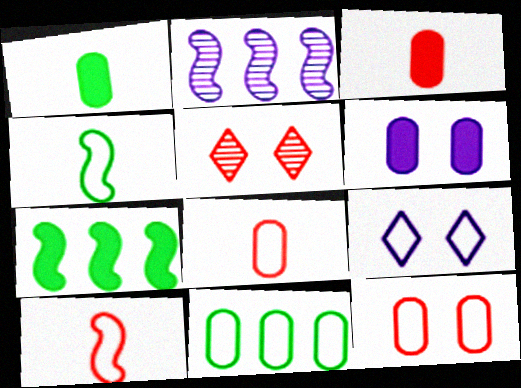[[9, 10, 11]]